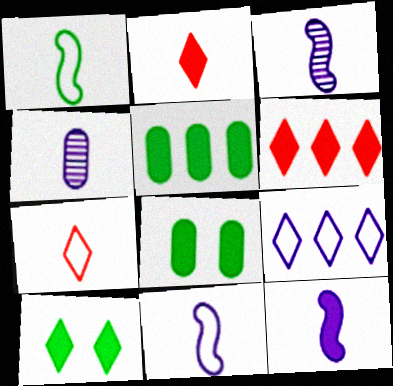[[1, 2, 4], 
[3, 11, 12], 
[6, 8, 12]]